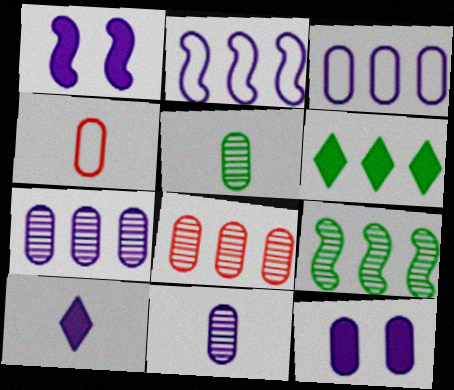[[2, 6, 8], 
[3, 11, 12]]